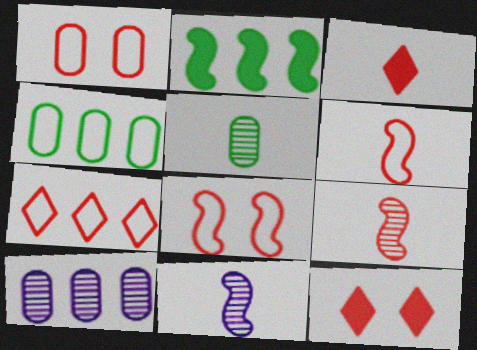[[1, 6, 7], 
[2, 7, 10], 
[2, 8, 11], 
[4, 11, 12]]